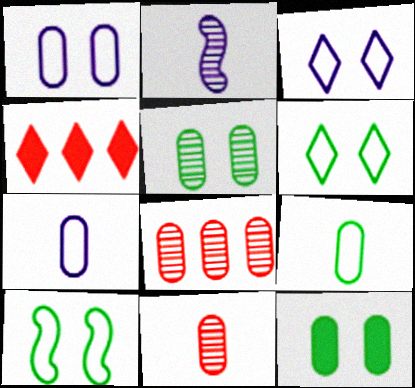[[7, 8, 12]]